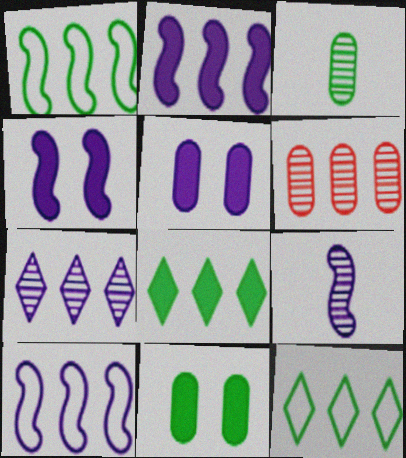[[2, 6, 12], 
[4, 9, 10], 
[6, 8, 10]]